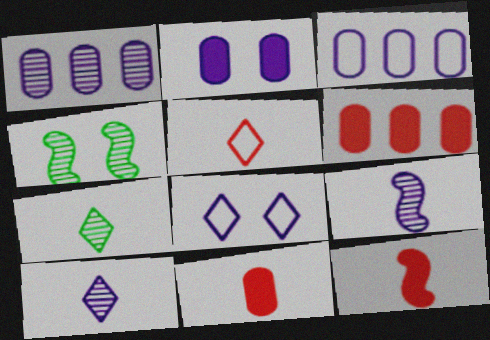[]